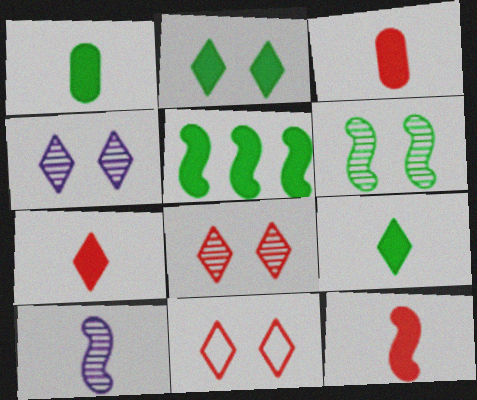[[1, 2, 5], 
[2, 4, 11], 
[3, 7, 12]]